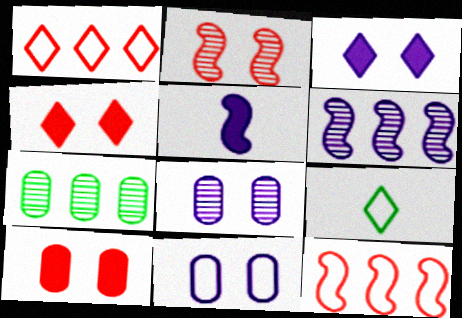[[6, 9, 10], 
[9, 11, 12]]